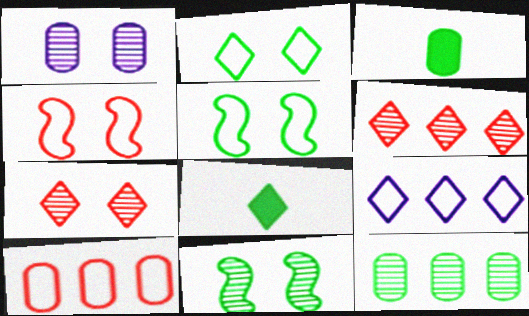[[1, 3, 10], 
[1, 7, 11], 
[5, 8, 12], 
[7, 8, 9]]